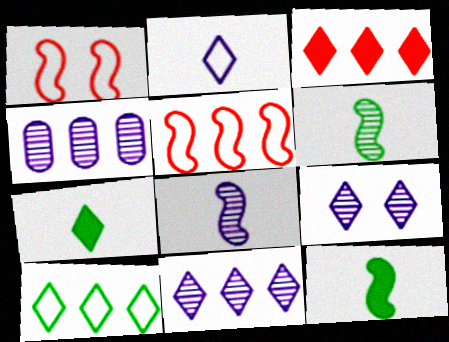[[1, 4, 7], 
[3, 10, 11], 
[4, 8, 9]]